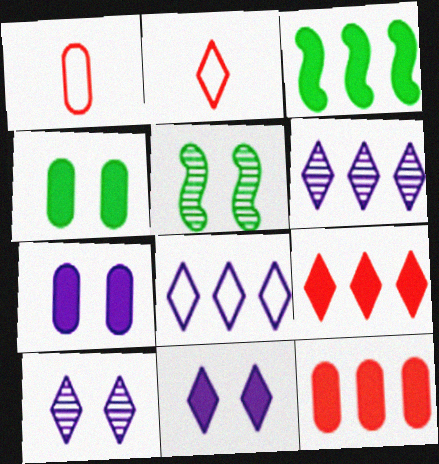[[1, 3, 10]]